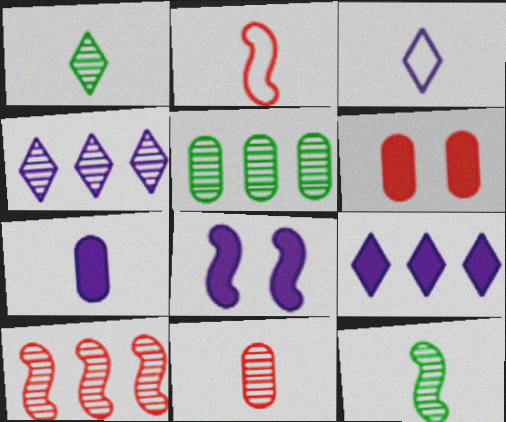[[1, 2, 7], 
[4, 5, 10], 
[7, 8, 9]]